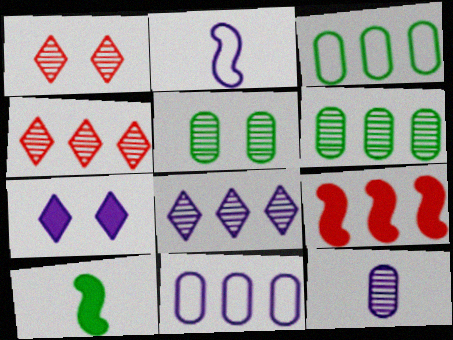[[1, 10, 11], 
[3, 8, 9]]